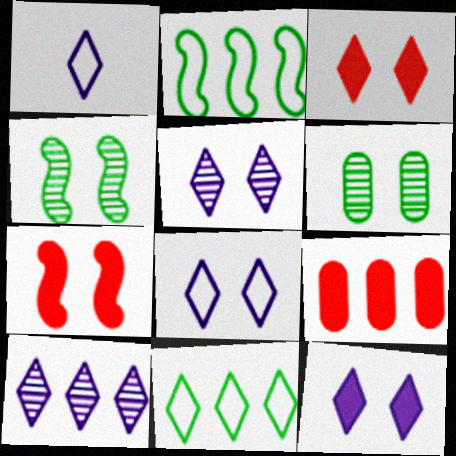[[1, 4, 9], 
[1, 10, 12], 
[2, 9, 10], 
[5, 8, 12], 
[6, 7, 8]]